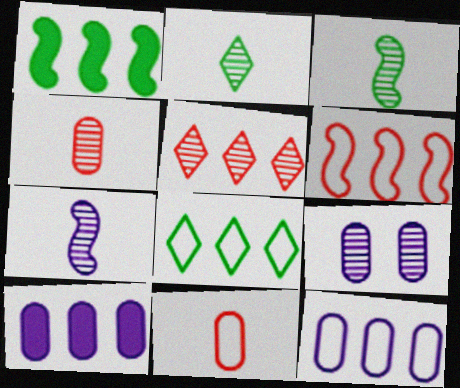[[1, 5, 12], 
[2, 4, 7], 
[3, 5, 9], 
[6, 8, 12]]